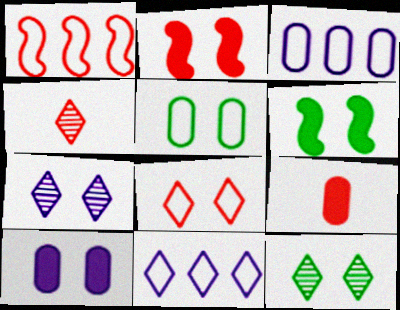[[2, 5, 7], 
[3, 4, 6], 
[5, 6, 12]]